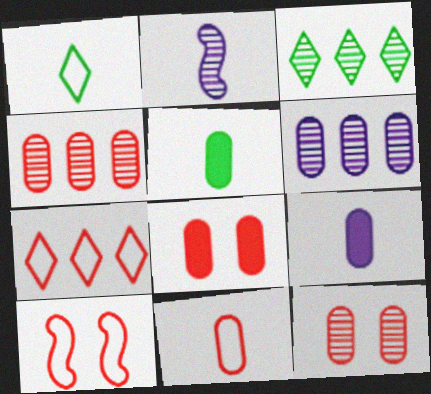[[2, 3, 12], 
[3, 9, 10], 
[4, 8, 11], 
[7, 10, 11]]